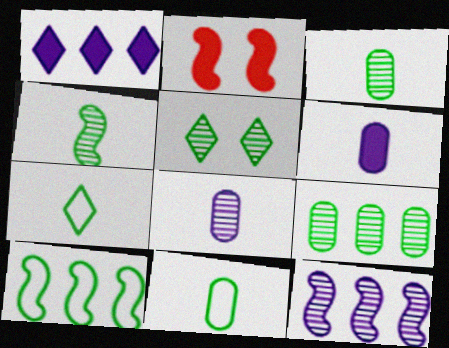[[4, 5, 9]]